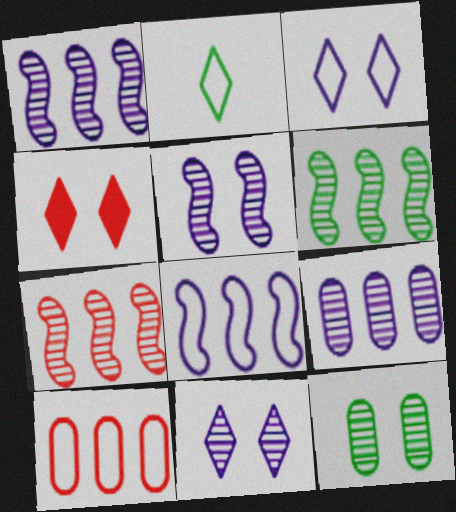[[1, 6, 7]]